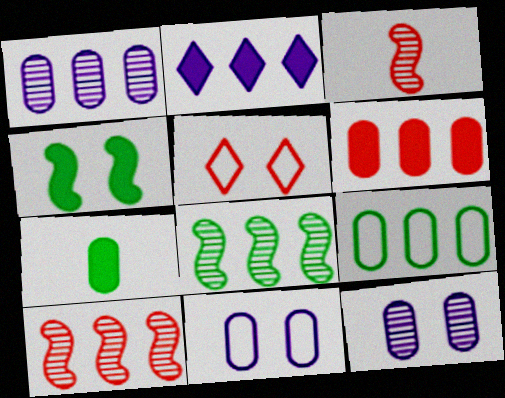[[1, 6, 9], 
[2, 9, 10], 
[3, 5, 6], 
[4, 5, 12]]